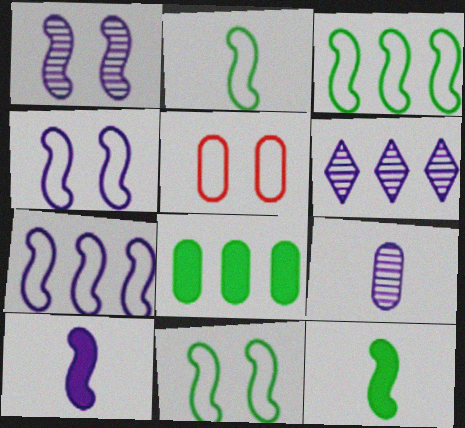[[1, 6, 9], 
[1, 7, 10], 
[2, 3, 11], 
[5, 6, 12], 
[5, 8, 9]]